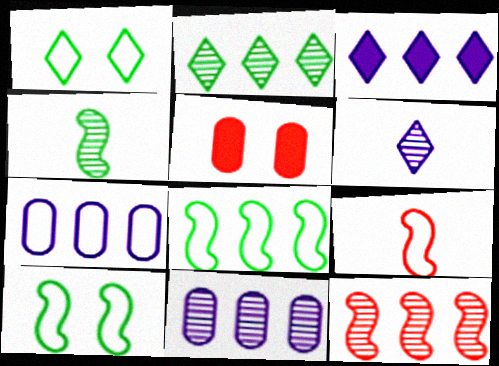[[1, 7, 9], 
[2, 11, 12], 
[5, 6, 8]]